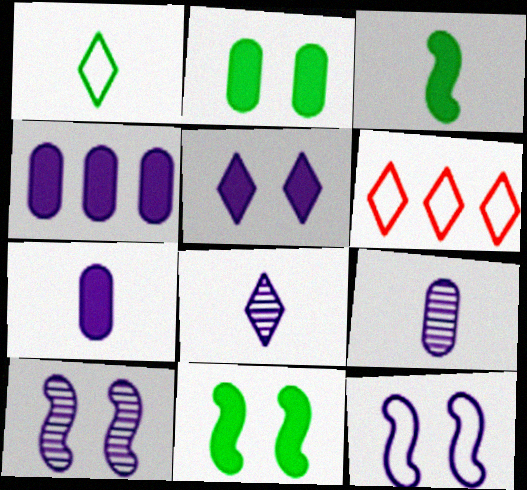[[4, 8, 12], 
[6, 9, 11]]